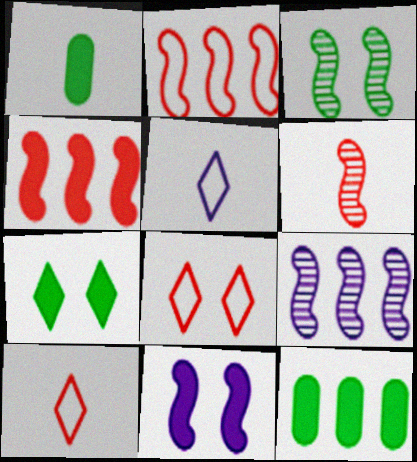[[1, 5, 6], 
[1, 8, 9], 
[3, 6, 9]]